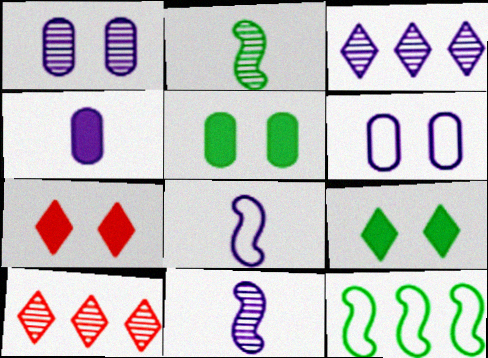[[1, 2, 10], 
[1, 3, 11], 
[5, 8, 10]]